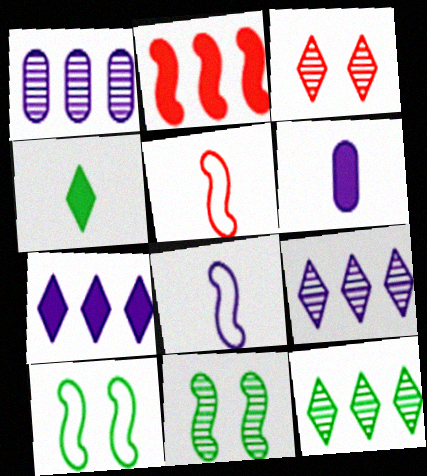[[2, 8, 11]]